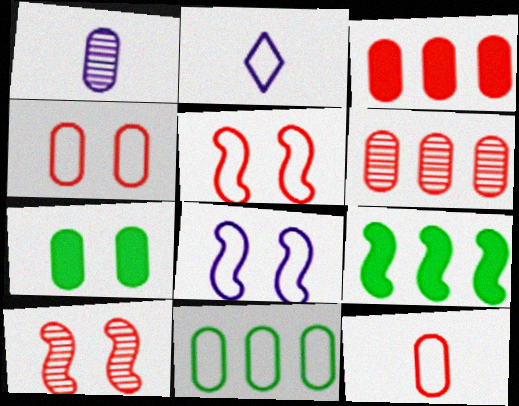[[2, 5, 11]]